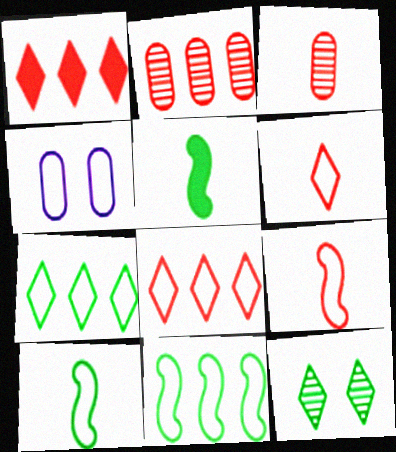[[4, 6, 11], 
[4, 7, 9], 
[4, 8, 10]]